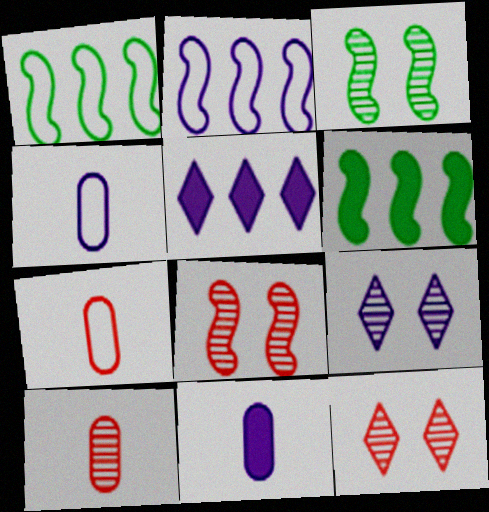[[1, 11, 12], 
[2, 9, 11], 
[3, 5, 7], 
[4, 6, 12], 
[6, 7, 9]]